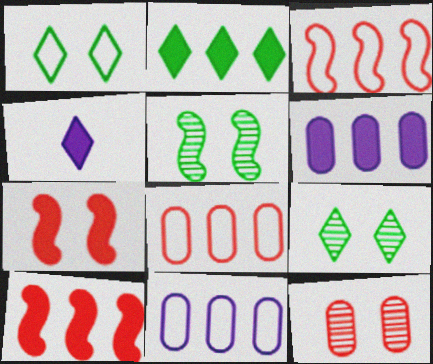[[2, 6, 10], 
[4, 5, 8]]